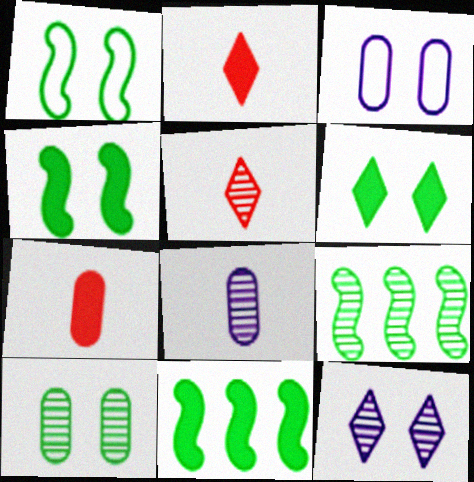[[1, 6, 10], 
[2, 3, 9], 
[3, 5, 11]]